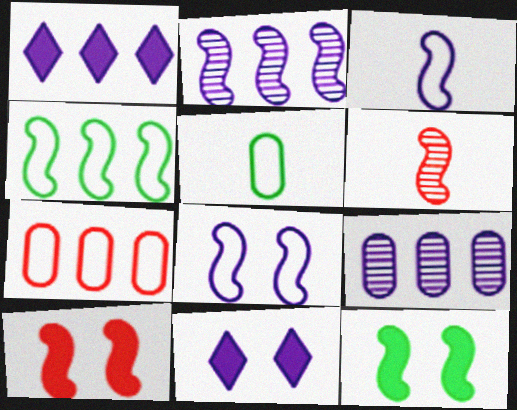[[3, 9, 11]]